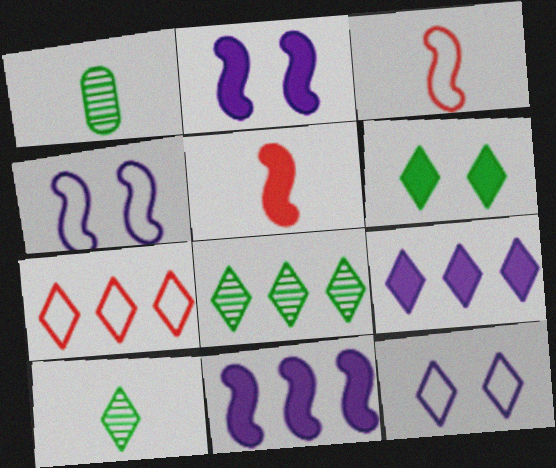[[1, 2, 7], 
[7, 8, 9]]